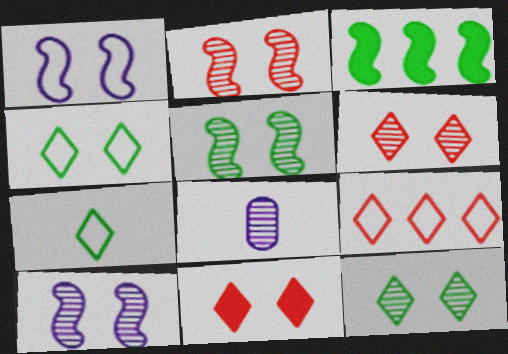[[2, 5, 10]]